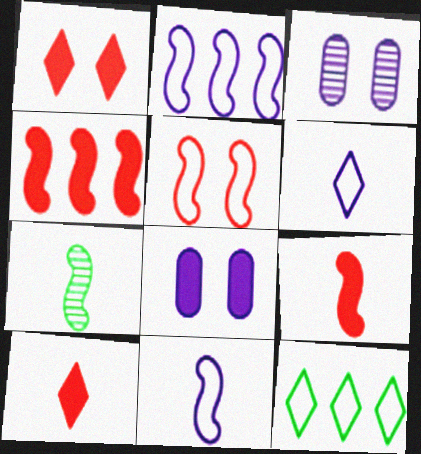[[3, 9, 12], 
[7, 9, 11]]